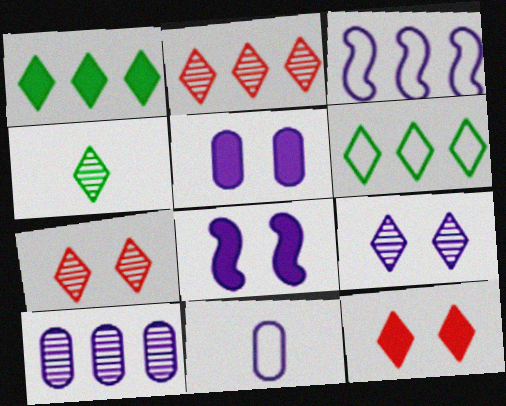[[2, 4, 9], 
[5, 10, 11]]